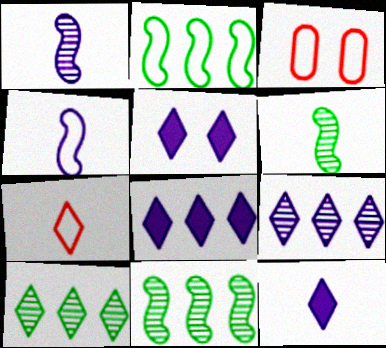[[3, 6, 8], 
[3, 11, 12], 
[5, 7, 10], 
[5, 8, 12]]